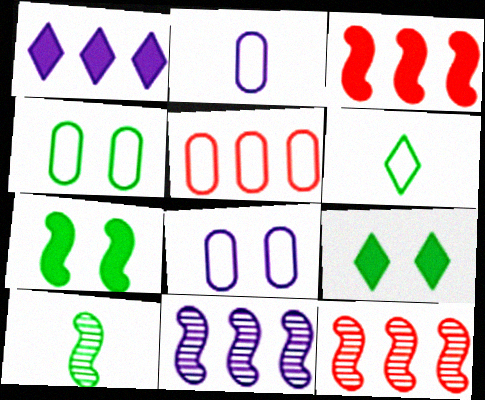[[2, 4, 5], 
[2, 9, 12]]